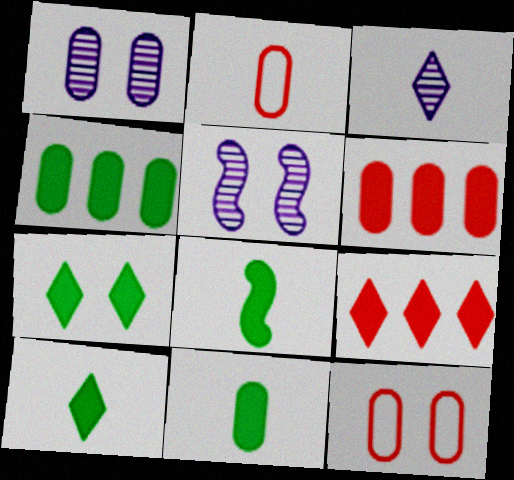[[1, 2, 4], 
[2, 3, 8], 
[4, 7, 8], 
[5, 7, 12], 
[8, 10, 11]]